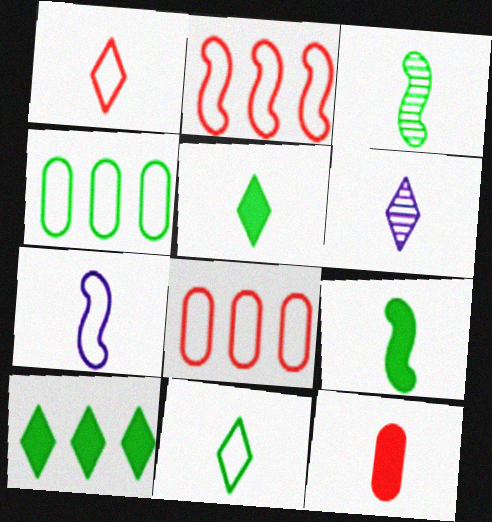[[1, 5, 6]]